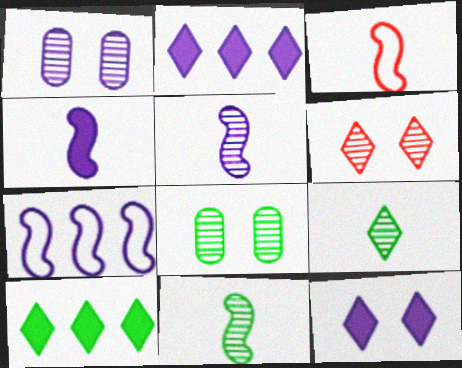[[1, 3, 10], 
[2, 3, 8], 
[3, 4, 11]]